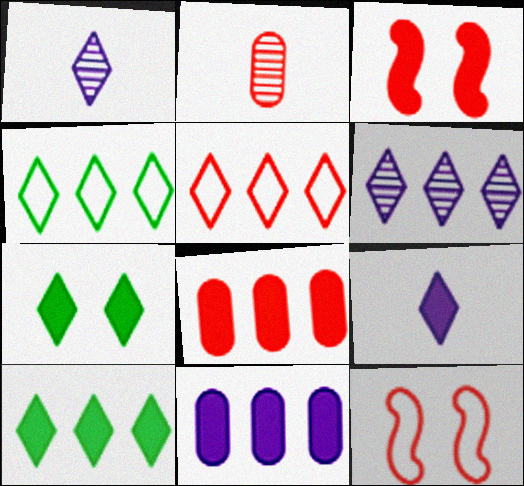[[1, 5, 7], 
[2, 3, 5], 
[5, 6, 10]]